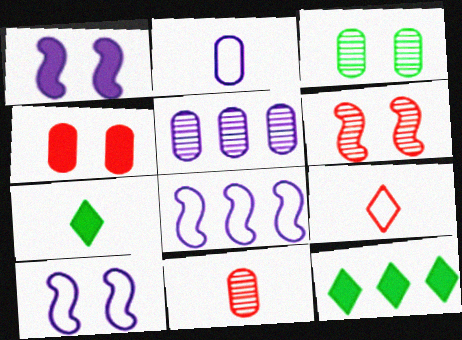[[2, 6, 12], 
[3, 5, 11], 
[10, 11, 12]]